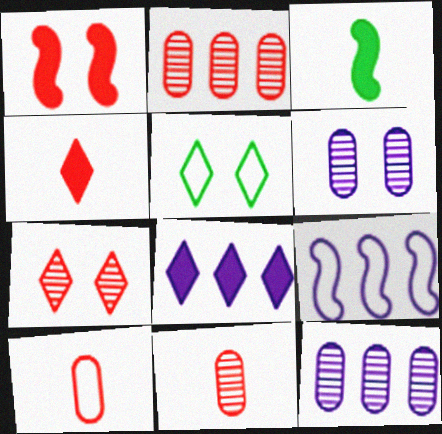[[1, 5, 6], 
[5, 9, 10], 
[8, 9, 12]]